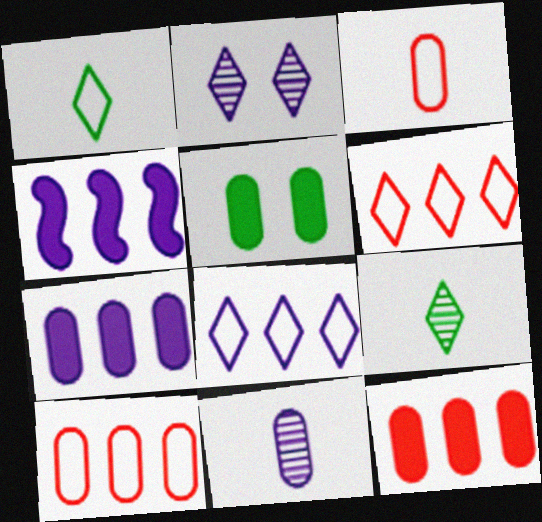[[5, 10, 11]]